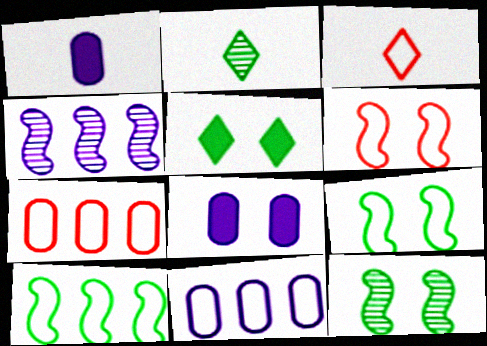[[3, 6, 7], 
[3, 9, 11]]